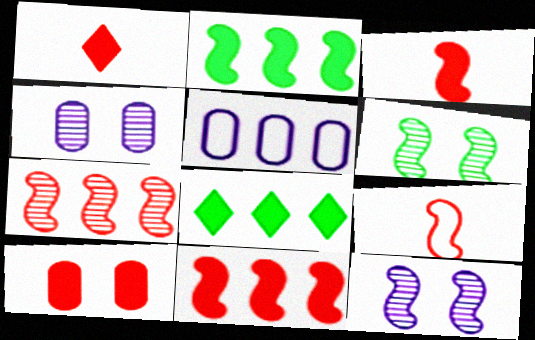[[1, 5, 6], 
[1, 10, 11], 
[2, 9, 12], 
[4, 8, 9], 
[5, 7, 8]]